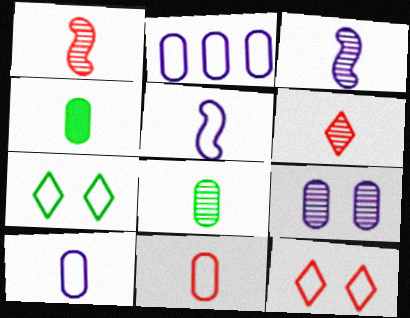[[3, 6, 8], 
[4, 5, 6]]